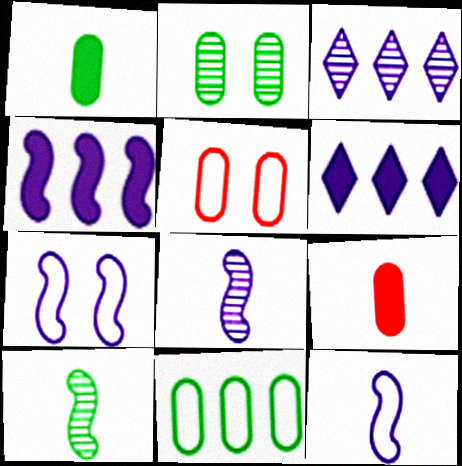[[1, 2, 11], 
[4, 7, 8], 
[5, 6, 10]]